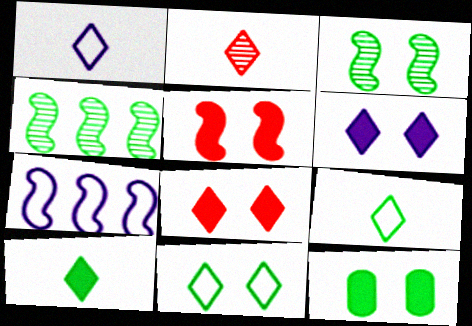[[1, 2, 10], 
[2, 7, 12], 
[3, 11, 12], 
[4, 9, 12], 
[5, 6, 12]]